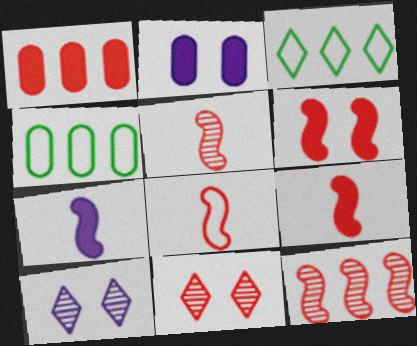[[1, 8, 11], 
[2, 3, 5], 
[4, 7, 11], 
[4, 9, 10], 
[5, 8, 9], 
[6, 8, 12]]